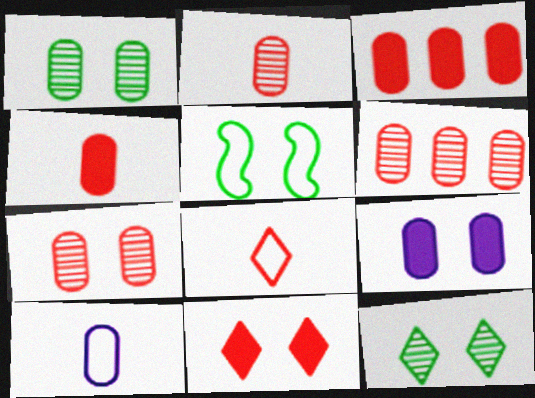[[1, 3, 10], 
[2, 6, 7]]